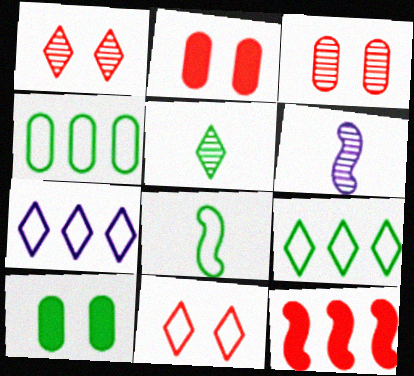[[2, 6, 9]]